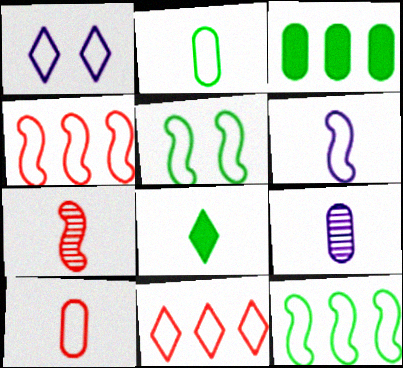[[1, 2, 4], 
[1, 3, 7], 
[1, 10, 12], 
[4, 5, 6]]